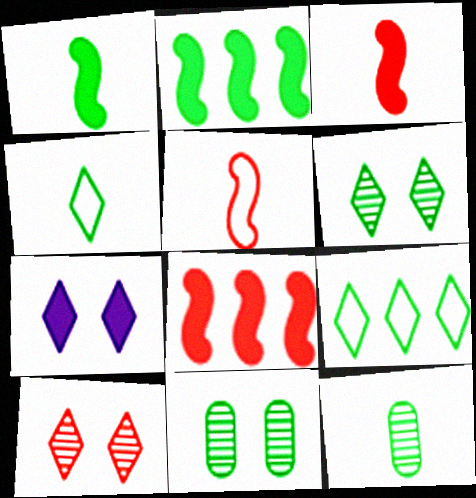[[1, 4, 12], 
[1, 9, 11], 
[2, 4, 11]]